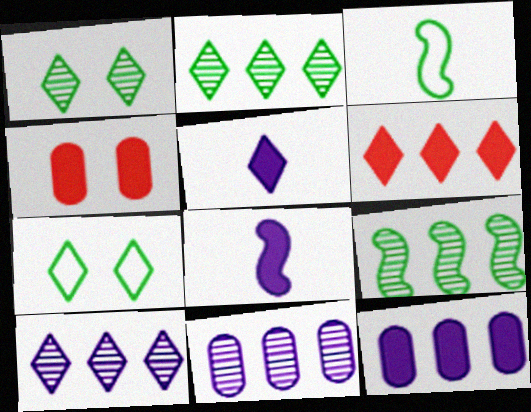[[3, 4, 10]]